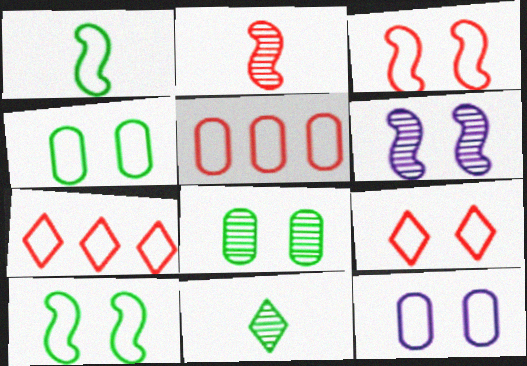[[1, 7, 12], 
[9, 10, 12]]